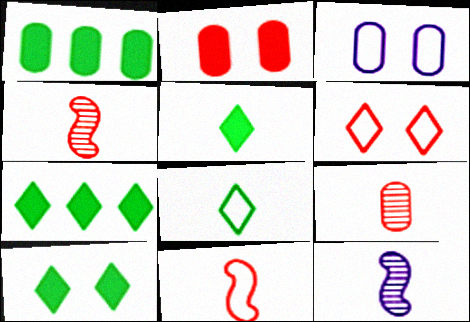[[1, 3, 9], 
[1, 6, 12], 
[3, 4, 7], 
[5, 7, 10]]